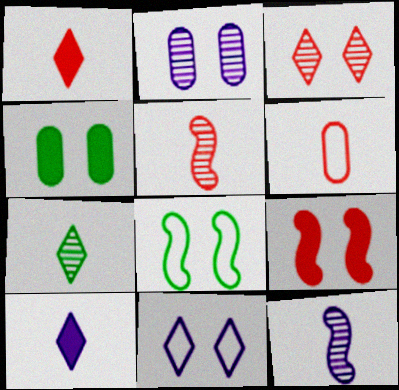[[1, 5, 6]]